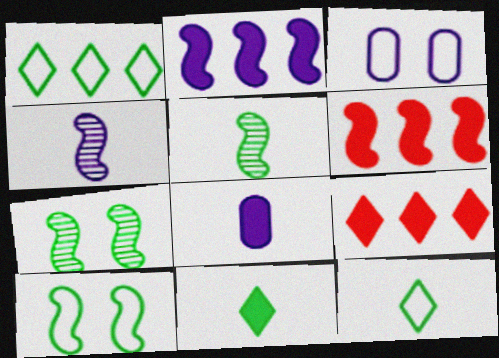[[3, 5, 9], 
[4, 6, 10]]